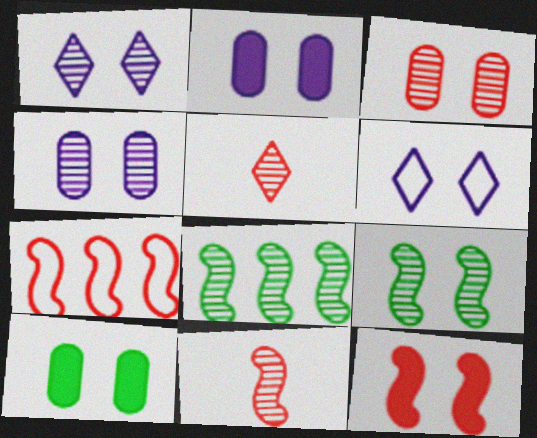[[1, 3, 9], 
[4, 5, 8], 
[7, 11, 12]]